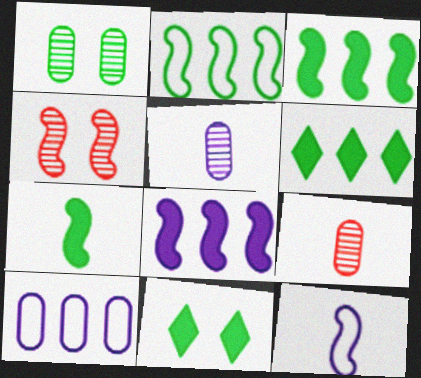[[3, 4, 12]]